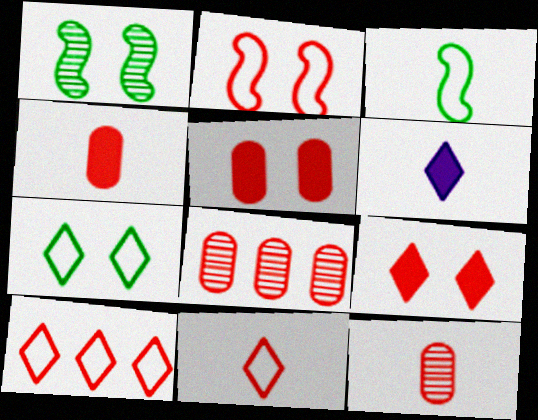[[3, 6, 12]]